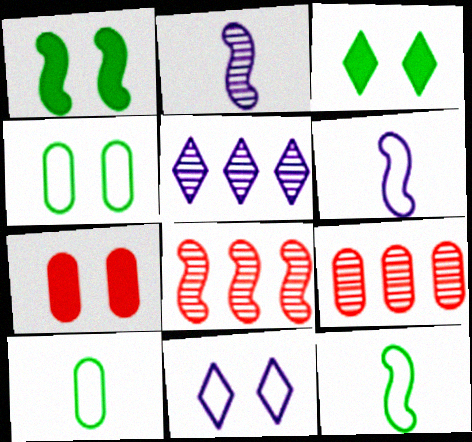[[1, 6, 8], 
[3, 6, 9], 
[5, 7, 12]]